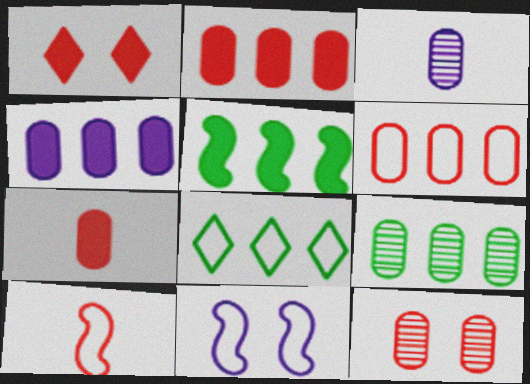[[3, 9, 12], 
[4, 6, 9], 
[5, 8, 9], 
[6, 7, 12]]